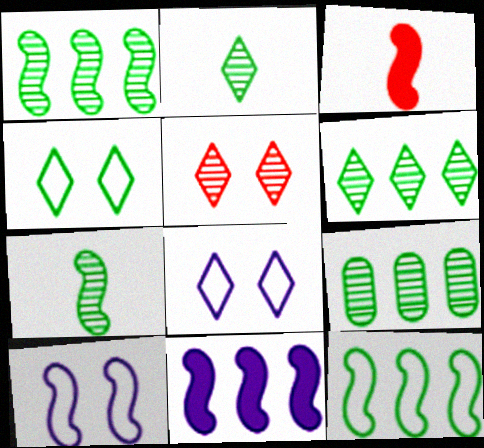[[1, 3, 10], 
[1, 6, 9], 
[3, 8, 9]]